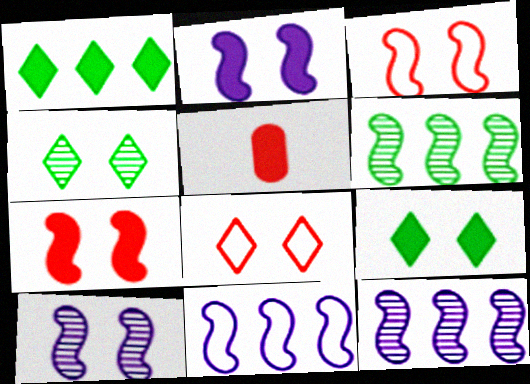[[1, 2, 5], 
[4, 5, 11]]